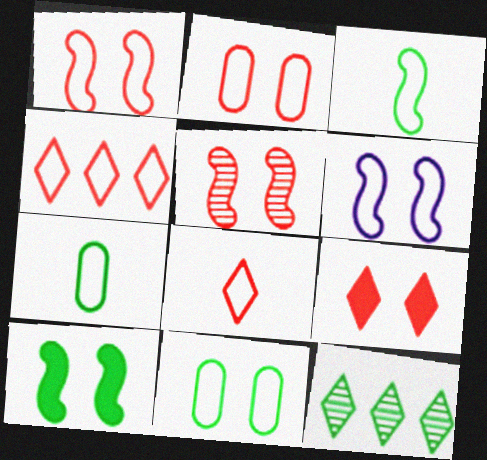[[2, 5, 9], 
[4, 6, 7], 
[5, 6, 10], 
[7, 10, 12]]